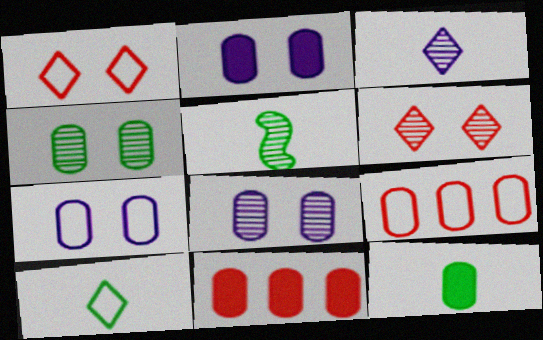[[2, 7, 8], 
[2, 11, 12], 
[5, 10, 12], 
[8, 9, 12]]